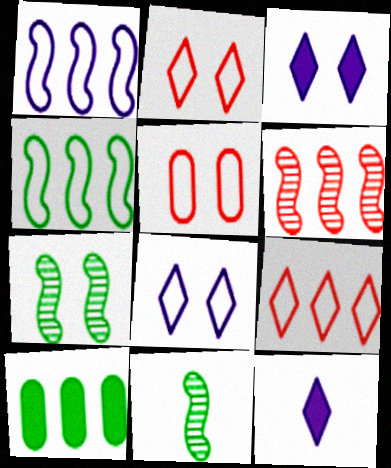[[3, 5, 7]]